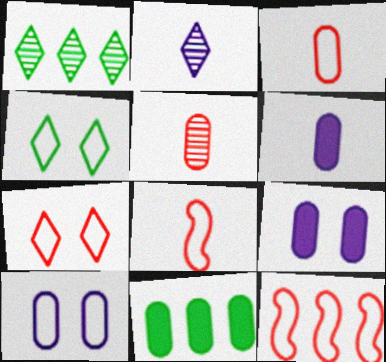[[1, 8, 9], 
[3, 7, 12], 
[5, 10, 11]]